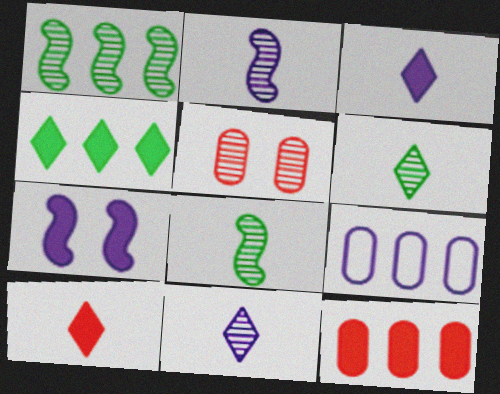[[1, 5, 11], 
[7, 9, 11]]